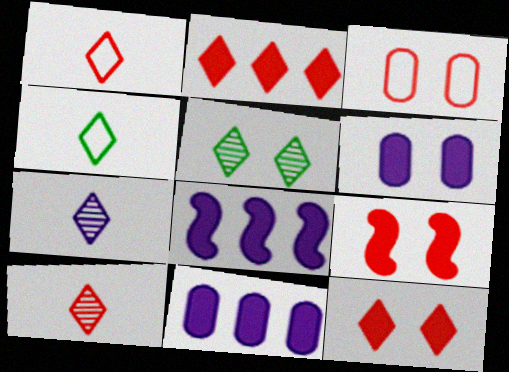[]